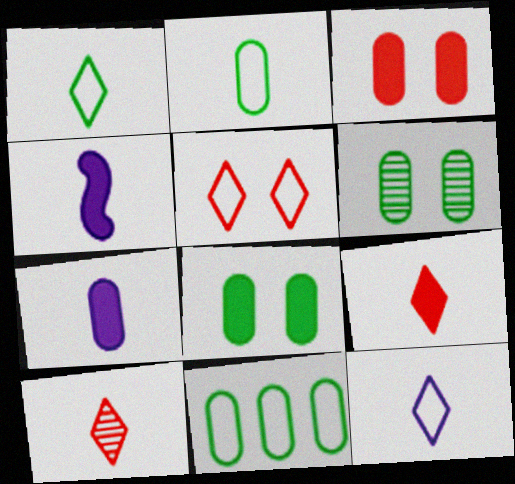[[2, 4, 10]]